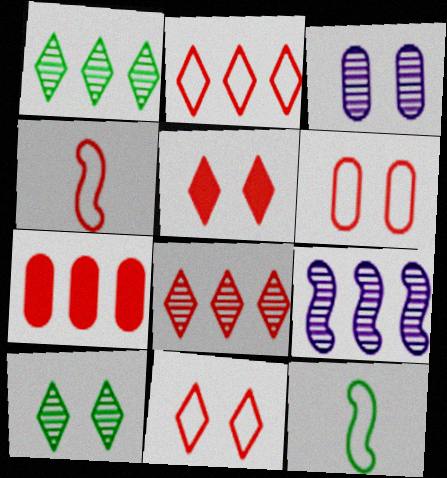[[2, 4, 6]]